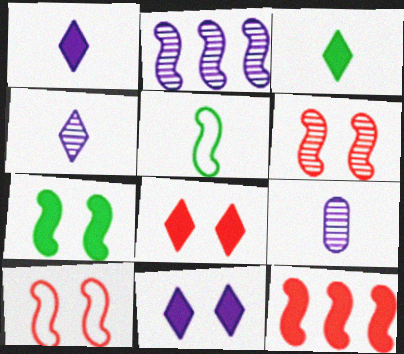[]